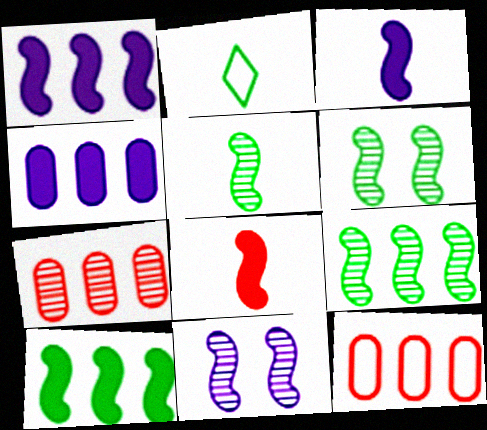[[5, 6, 9]]